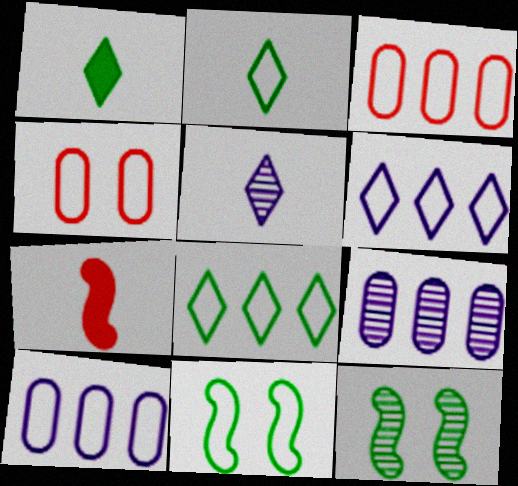[]